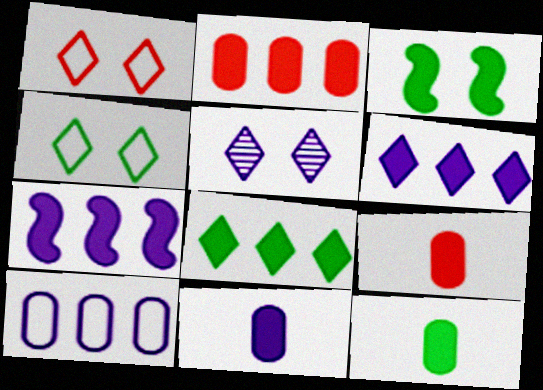[[2, 7, 8], 
[3, 6, 9], 
[3, 8, 12], 
[9, 11, 12]]